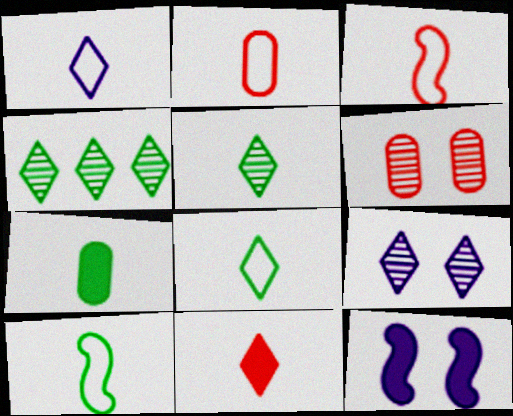[[1, 2, 10], 
[1, 5, 11], 
[2, 4, 12], 
[5, 7, 10]]